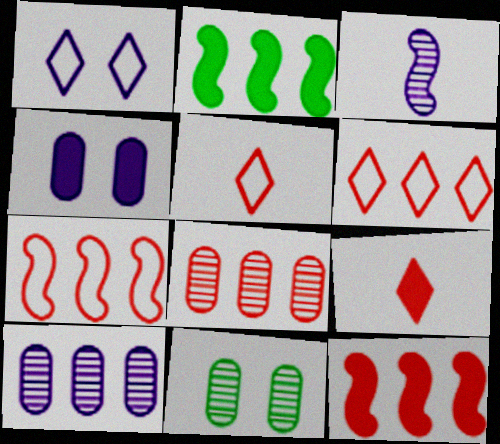[[2, 4, 9], 
[2, 6, 10], 
[6, 8, 12]]